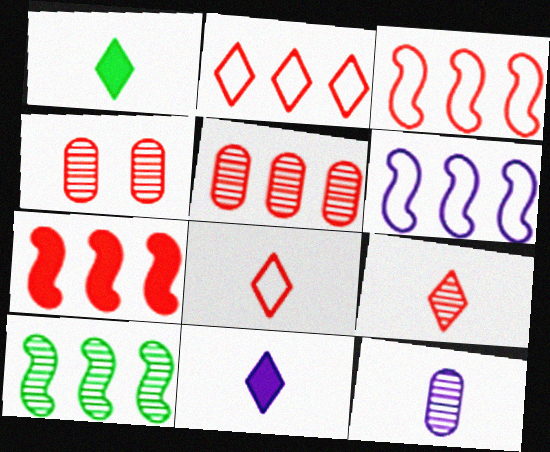[[1, 4, 6], 
[2, 5, 7], 
[4, 7, 8], 
[6, 7, 10]]